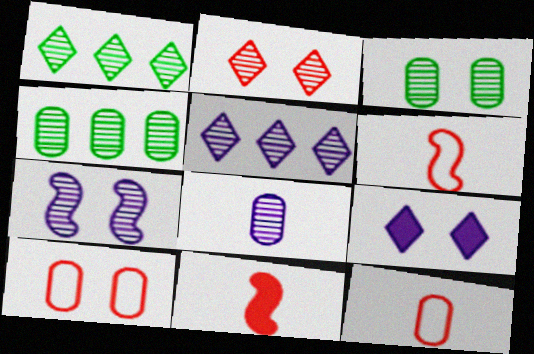[[2, 3, 7], 
[4, 6, 9], 
[5, 7, 8]]